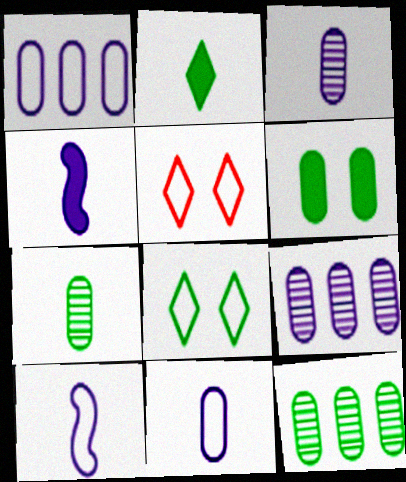[[4, 5, 12]]